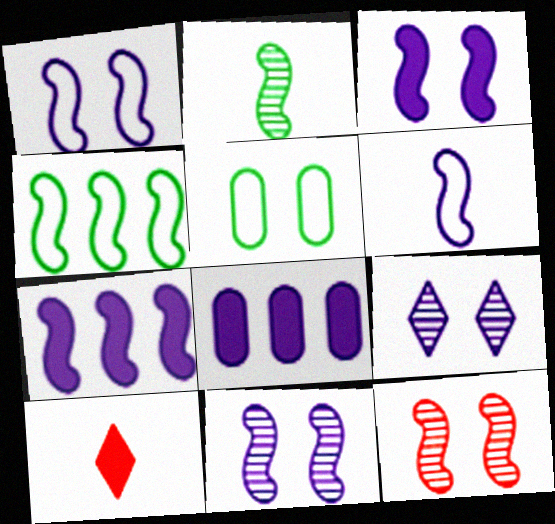[[1, 3, 11], 
[6, 7, 11], 
[6, 8, 9]]